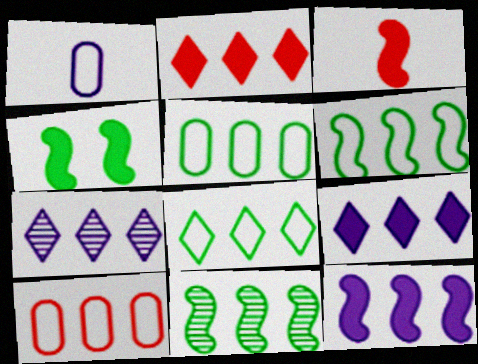[[2, 7, 8], 
[3, 4, 12], 
[5, 6, 8], 
[9, 10, 11]]